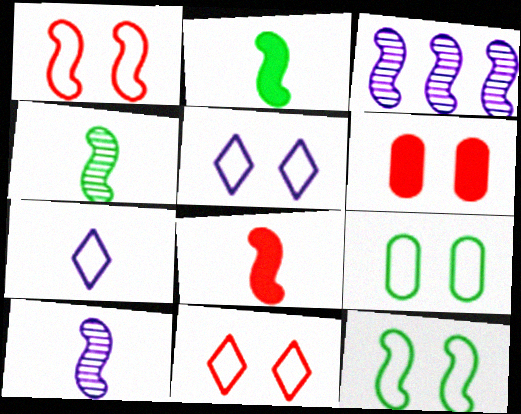[[1, 2, 3], 
[1, 5, 9], 
[3, 8, 12]]